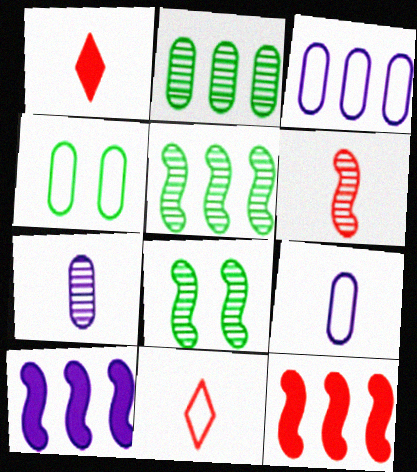[[1, 3, 8]]